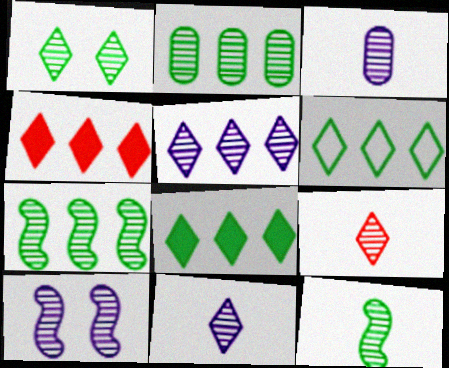[[1, 2, 12], 
[1, 5, 9], 
[2, 9, 10], 
[3, 5, 10], 
[3, 9, 12], 
[4, 5, 6]]